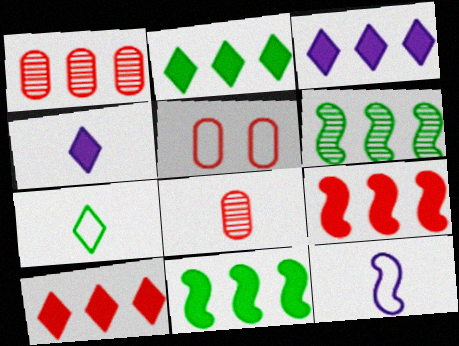[[2, 3, 10], 
[4, 5, 6]]